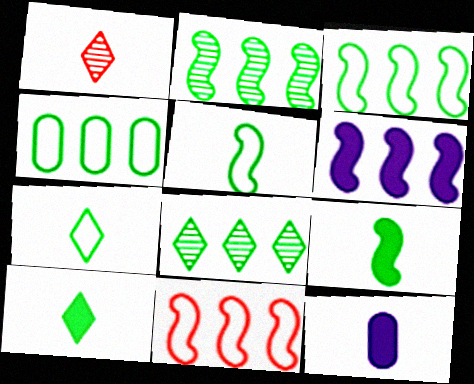[[1, 5, 12], 
[2, 6, 11]]